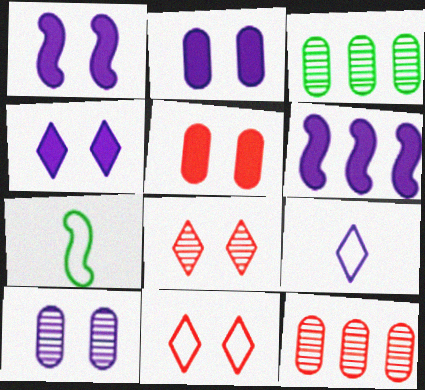[[1, 2, 4], 
[4, 7, 12], 
[6, 9, 10]]